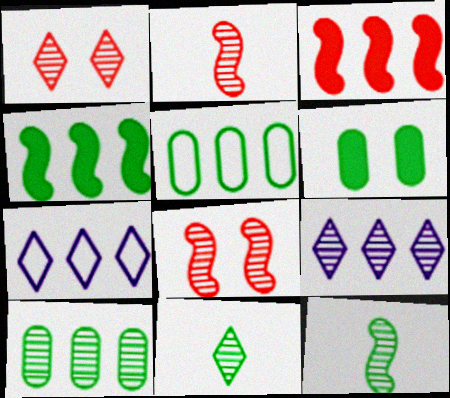[[1, 9, 11], 
[2, 6, 7], 
[3, 5, 9], 
[3, 7, 10]]